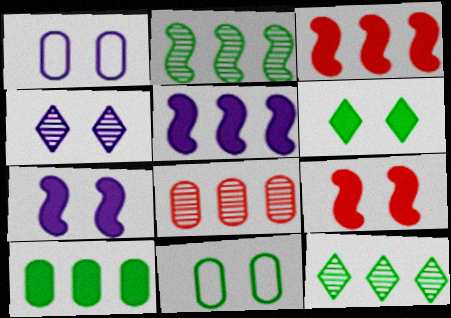[[1, 4, 7], 
[4, 9, 11]]